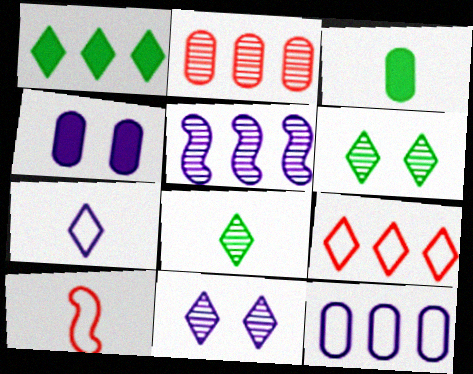[[4, 5, 7]]